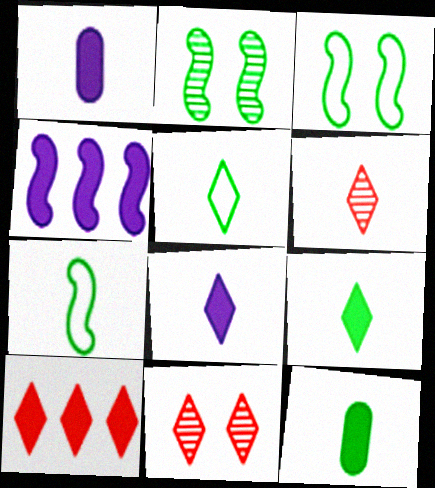[[1, 6, 7], 
[5, 6, 8]]